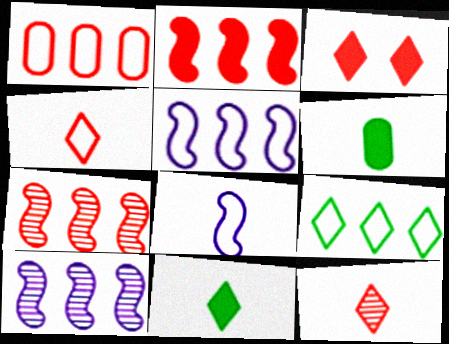[[1, 5, 9], 
[6, 8, 12]]